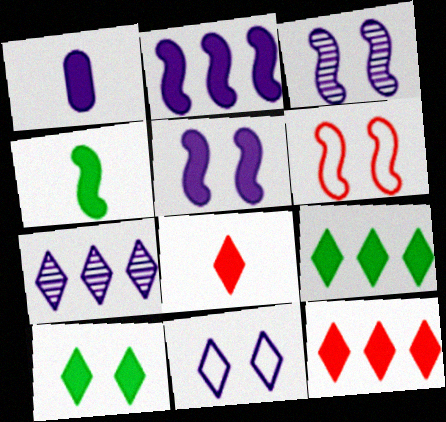[[1, 4, 8]]